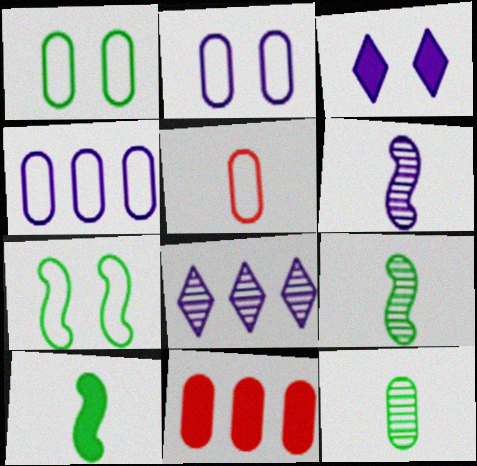[[1, 4, 5], 
[2, 11, 12], 
[3, 4, 6], 
[3, 10, 11]]